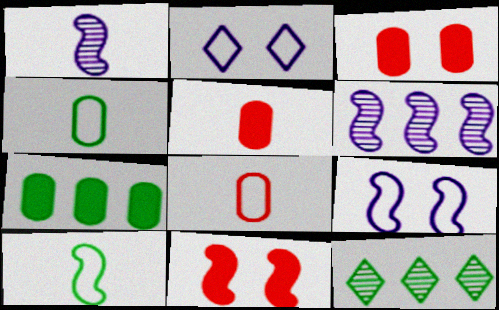[[5, 9, 12], 
[6, 10, 11]]